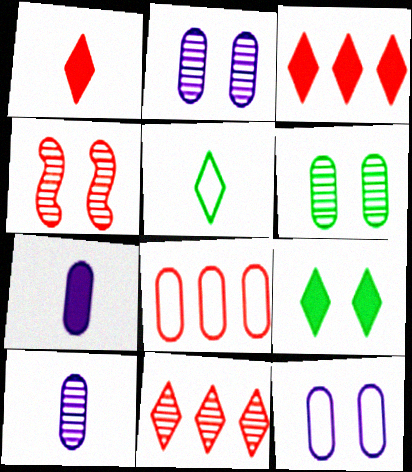[[1, 4, 8], 
[4, 9, 12], 
[6, 7, 8]]